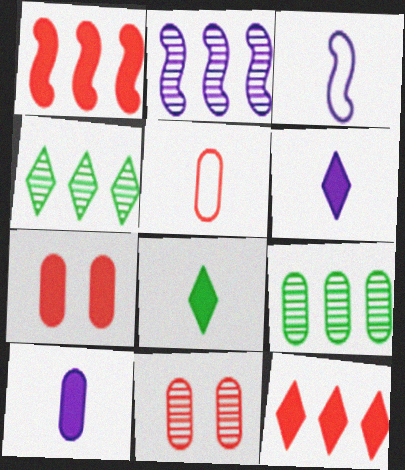[[3, 4, 7]]